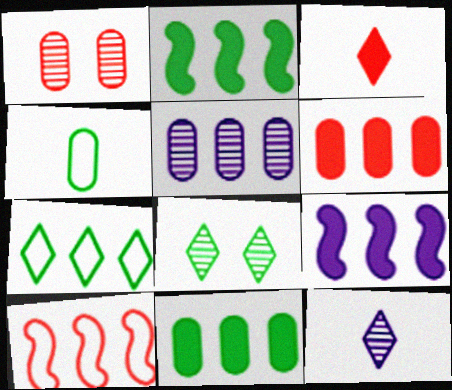[[1, 3, 10], 
[2, 4, 8]]